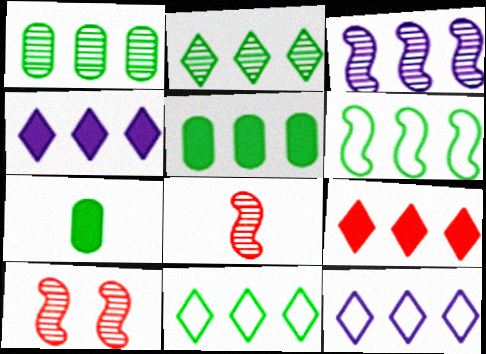[[2, 5, 6], 
[2, 9, 12], 
[7, 10, 12]]